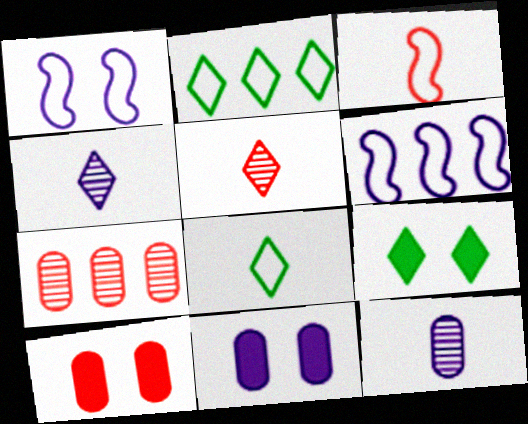[[4, 6, 11]]